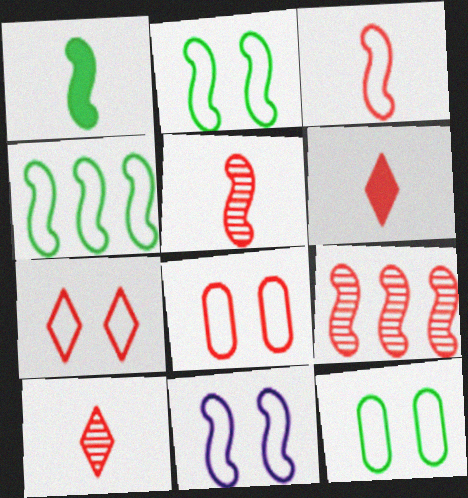[[1, 9, 11], 
[3, 4, 11], 
[6, 8, 9], 
[7, 11, 12]]